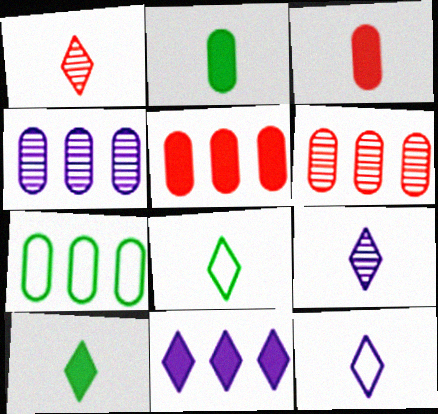[[1, 10, 12], 
[4, 5, 7]]